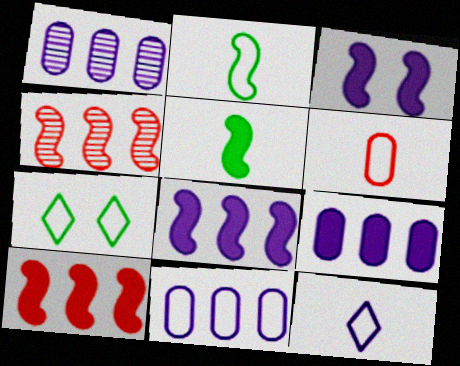[[1, 3, 12], 
[1, 9, 11], 
[2, 3, 4], 
[2, 6, 12], 
[3, 5, 10]]